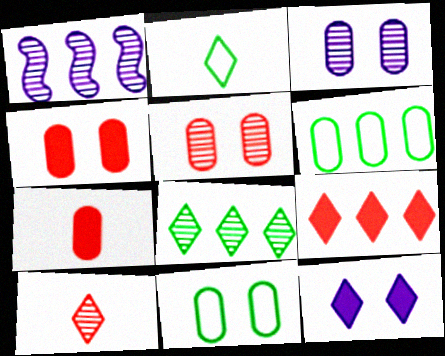[[1, 2, 4], 
[1, 6, 9], 
[3, 4, 11], 
[3, 6, 7]]